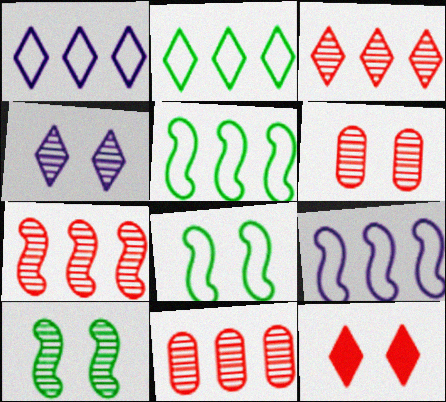[[3, 7, 11], 
[4, 6, 10]]